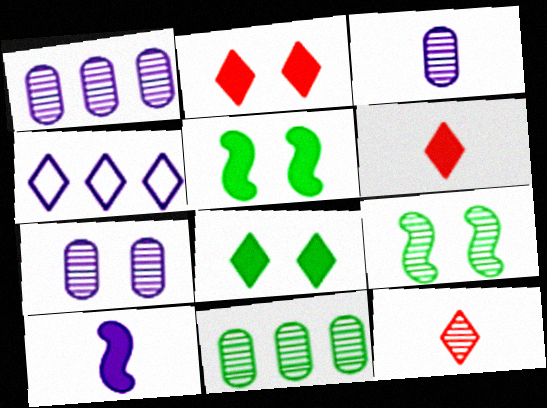[[1, 3, 7], 
[1, 9, 12], 
[4, 7, 10], 
[4, 8, 12]]